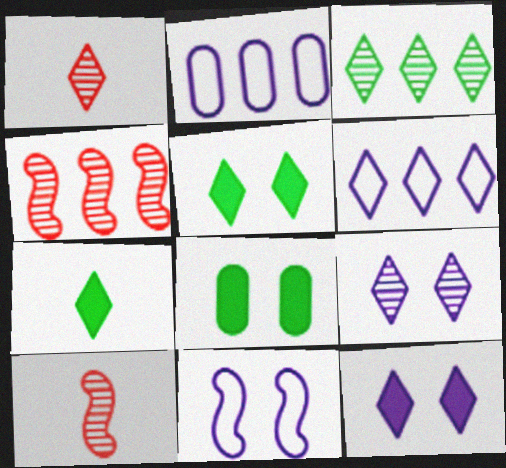[[1, 3, 9], 
[1, 5, 6], 
[2, 5, 10], 
[6, 8, 10]]